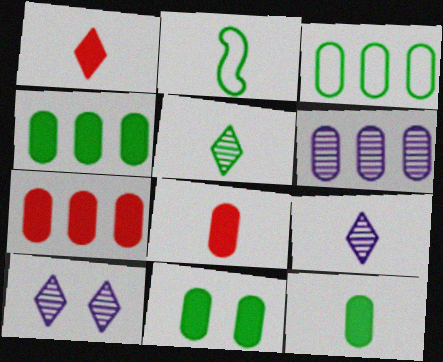[[2, 5, 12], 
[2, 7, 10], 
[2, 8, 9], 
[3, 6, 7], 
[4, 11, 12]]